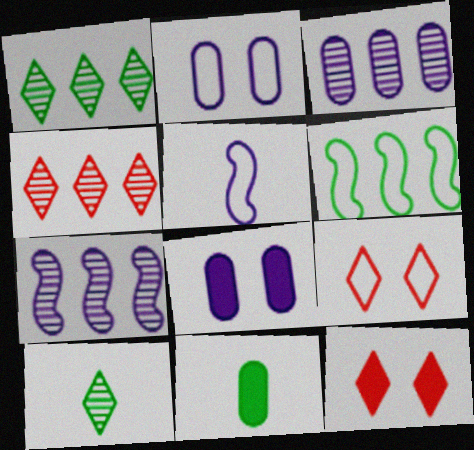[[7, 9, 11]]